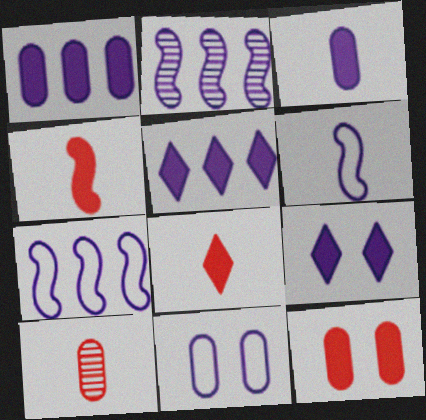[]